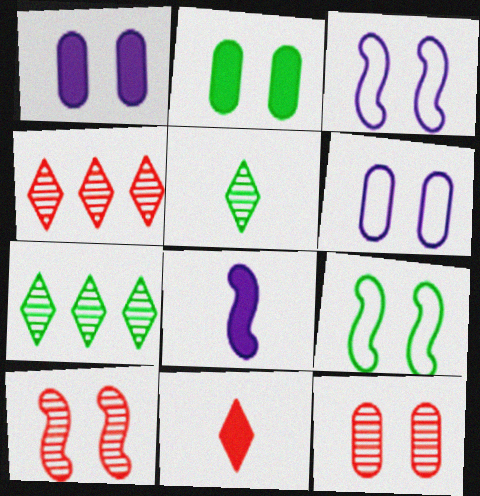[[2, 6, 12]]